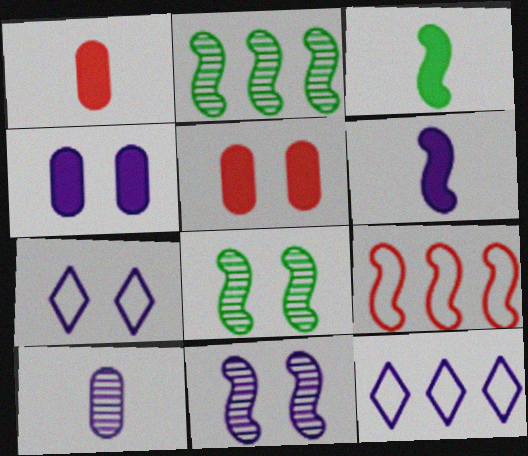[[1, 2, 7], 
[1, 8, 12], 
[3, 9, 11], 
[4, 7, 11], 
[5, 7, 8], 
[6, 8, 9]]